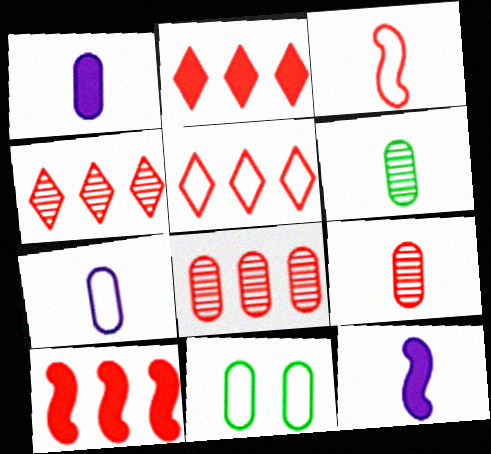[[1, 8, 11], 
[2, 4, 5], 
[4, 11, 12], 
[5, 8, 10]]